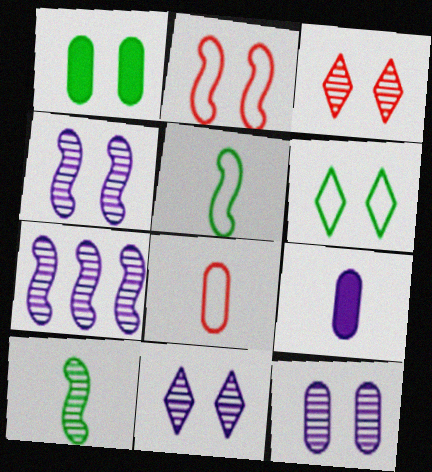[[1, 2, 11], 
[4, 11, 12]]